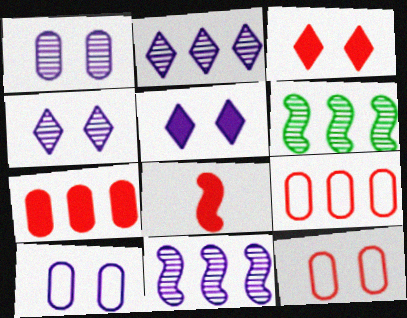[[3, 7, 8]]